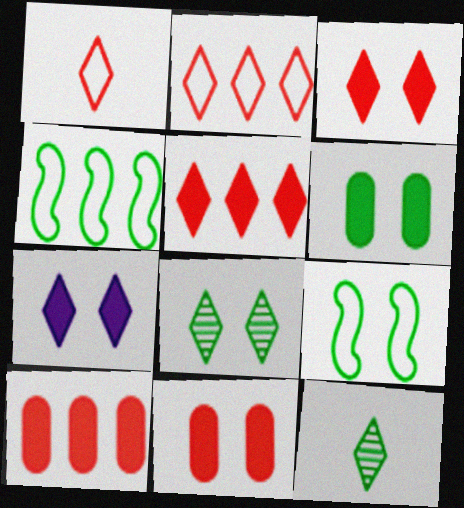[[2, 7, 12], 
[4, 6, 12], 
[6, 8, 9]]